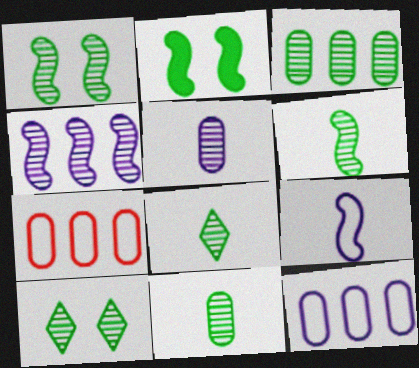[[1, 3, 8], 
[3, 6, 10], 
[6, 8, 11]]